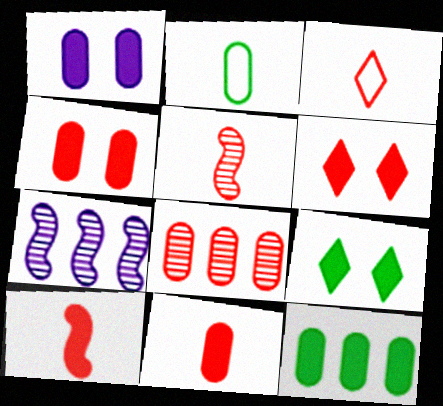[[1, 2, 8], 
[1, 11, 12], 
[2, 6, 7], 
[3, 5, 11]]